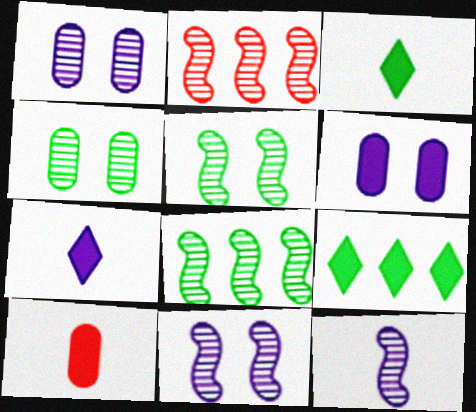[[2, 5, 12]]